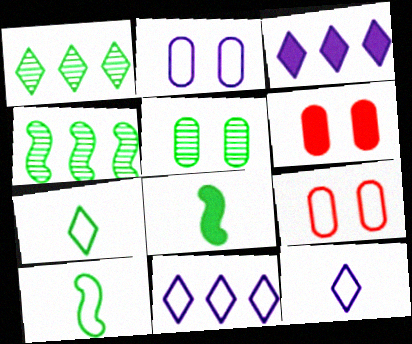[[2, 5, 6], 
[3, 6, 8], 
[4, 6, 12], 
[9, 10, 11]]